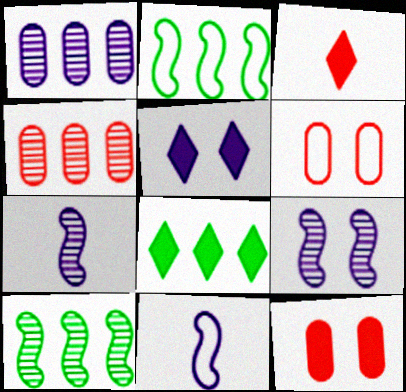[[1, 5, 11], 
[3, 5, 8], 
[6, 7, 8]]